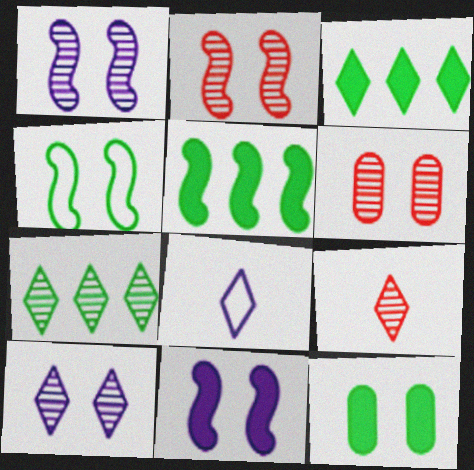[[2, 4, 11], 
[5, 6, 8], 
[7, 9, 10]]